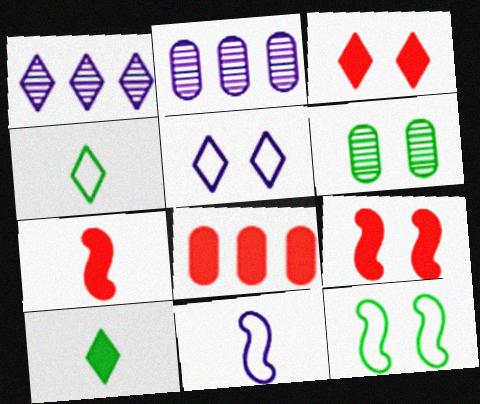[[1, 3, 4], 
[2, 4, 9], 
[3, 7, 8], 
[5, 6, 9]]